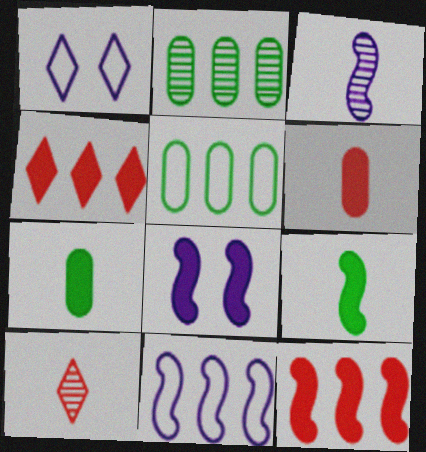[[2, 4, 11], 
[3, 8, 11], 
[4, 7, 8], 
[5, 8, 10], 
[8, 9, 12]]